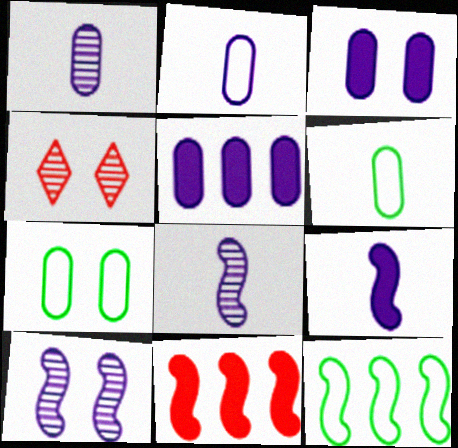[]